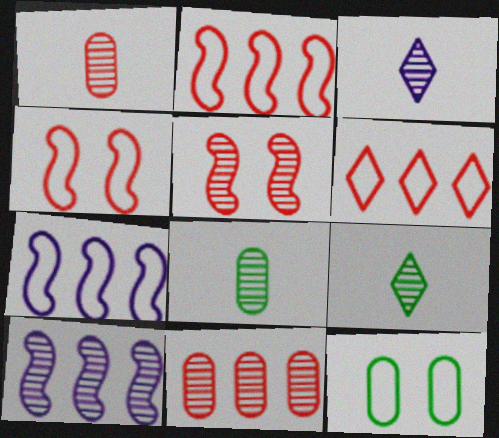[]